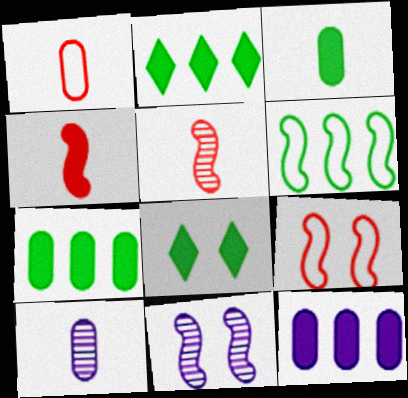[[1, 2, 11], 
[1, 3, 10], 
[2, 9, 10], 
[4, 6, 11], 
[4, 8, 12]]